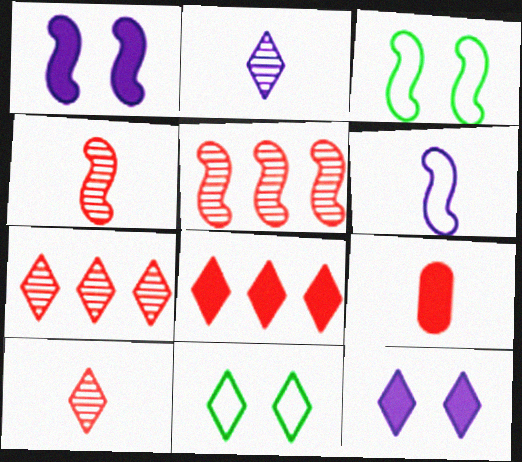[[2, 8, 11]]